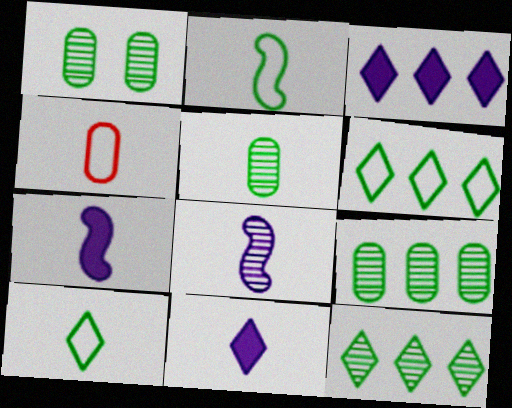[[1, 5, 9]]